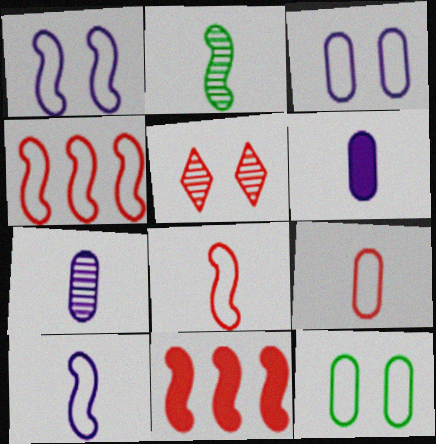[[1, 2, 11], 
[5, 9, 11]]